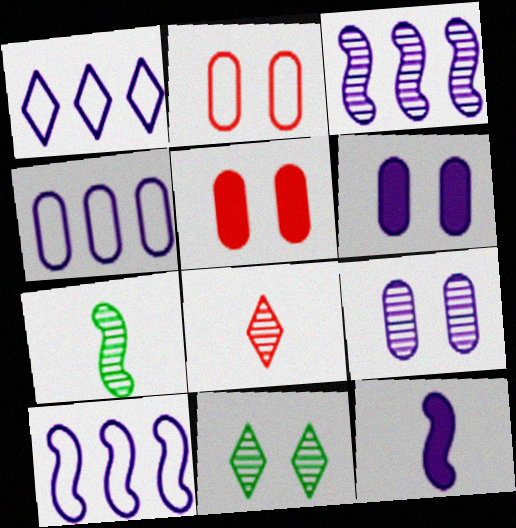[[1, 4, 10], 
[1, 5, 7], 
[1, 9, 12]]